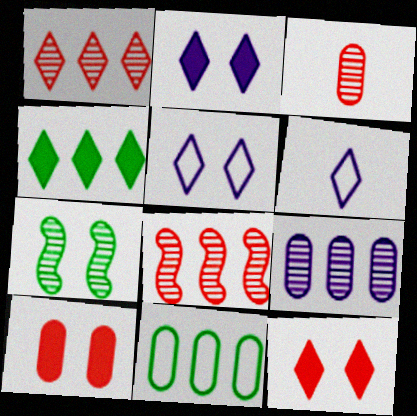[[5, 7, 10]]